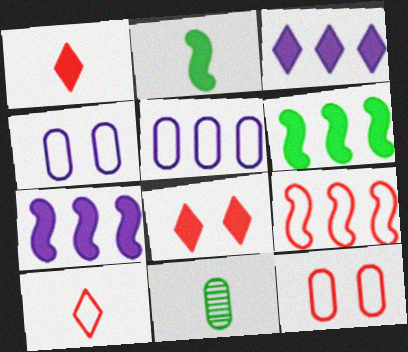[[9, 10, 12]]